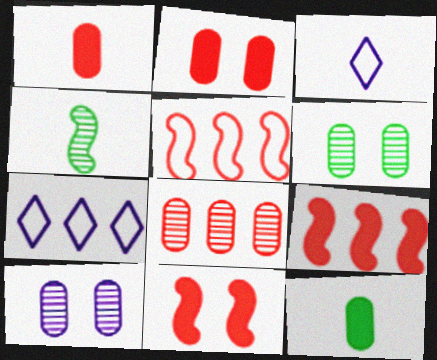[[1, 3, 4], 
[2, 4, 7], 
[3, 6, 9]]